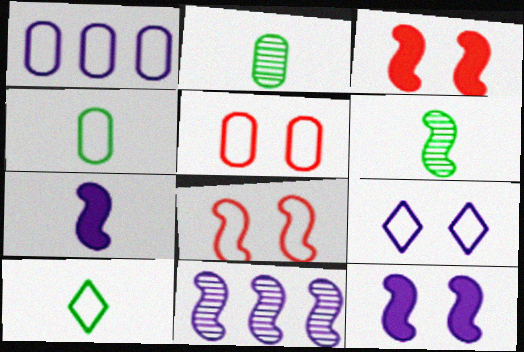[[1, 4, 5], 
[1, 8, 10]]